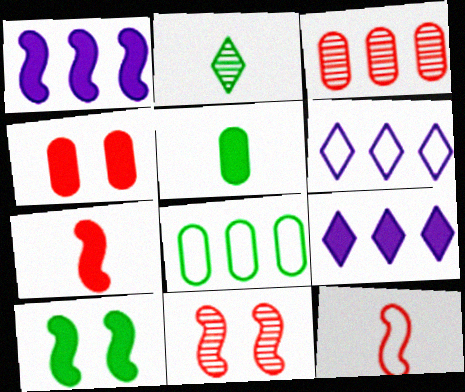[[1, 7, 10], 
[2, 8, 10], 
[5, 6, 11]]